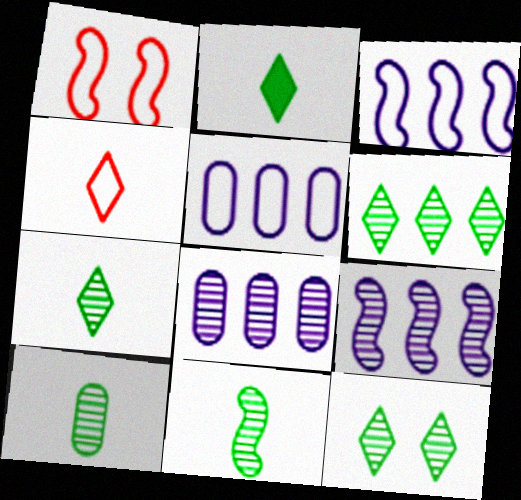[[1, 2, 8], 
[6, 7, 12], 
[7, 10, 11]]